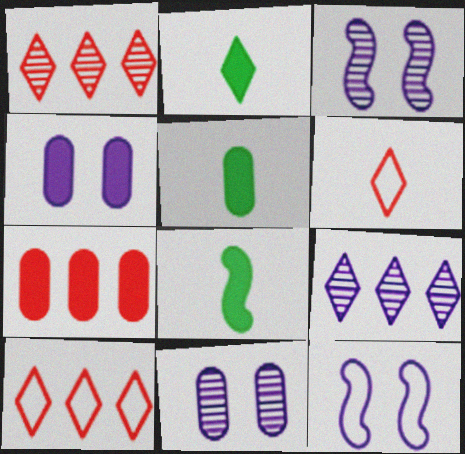[[1, 5, 12], 
[2, 5, 8], 
[3, 5, 10], 
[4, 5, 7], 
[8, 10, 11]]